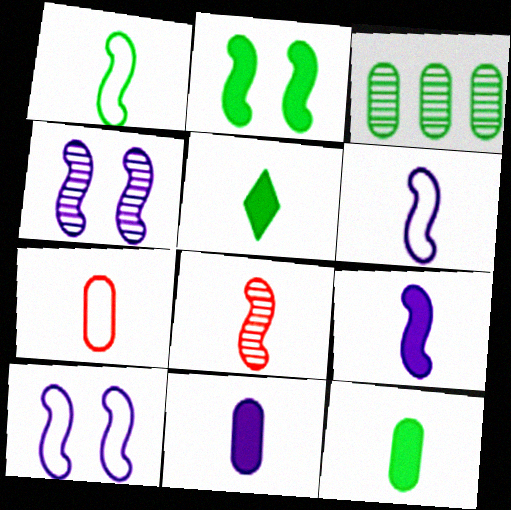[[1, 8, 9]]